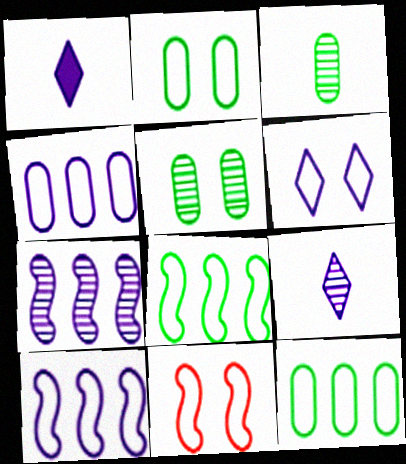[[2, 6, 11]]